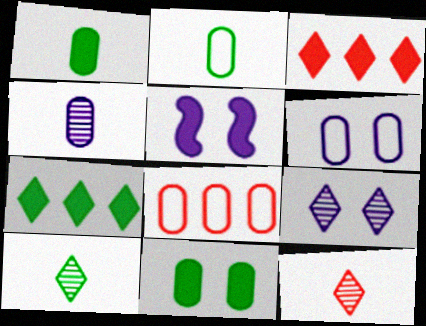[[1, 3, 5], 
[2, 6, 8], 
[4, 8, 11], 
[5, 6, 9], 
[5, 8, 10]]